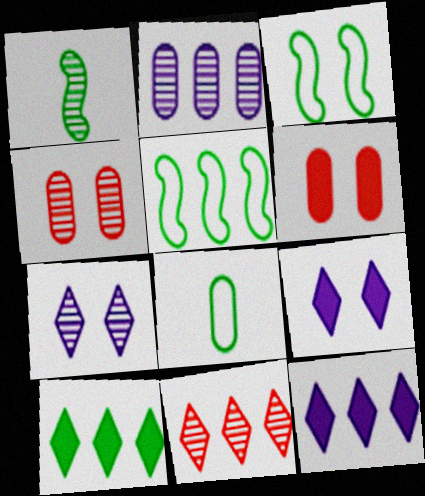[[2, 6, 8], 
[3, 4, 9], 
[3, 6, 7]]